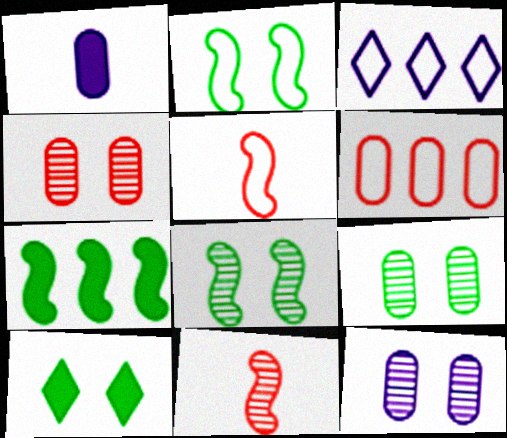[[1, 6, 9], 
[2, 9, 10], 
[4, 9, 12]]